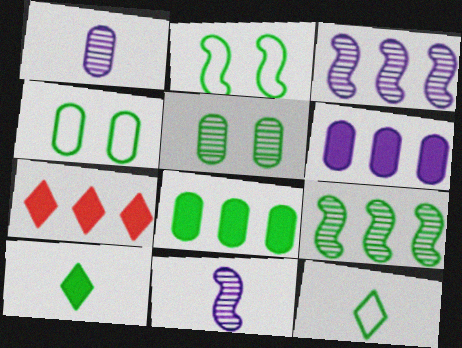[[1, 2, 7], 
[4, 7, 11], 
[4, 9, 10]]